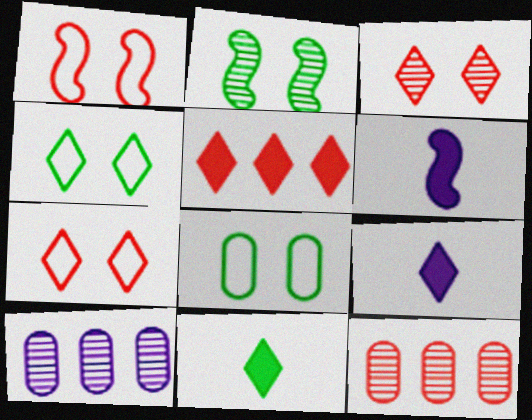[[1, 10, 11], 
[4, 6, 12]]